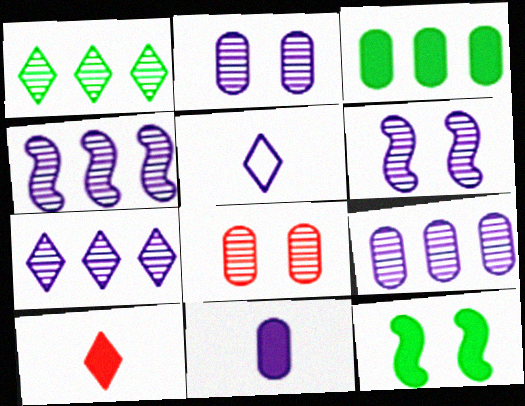[[4, 7, 9]]